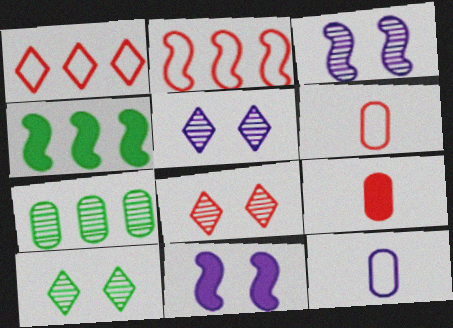[[2, 8, 9], 
[4, 5, 6], 
[4, 8, 12], 
[5, 8, 10]]